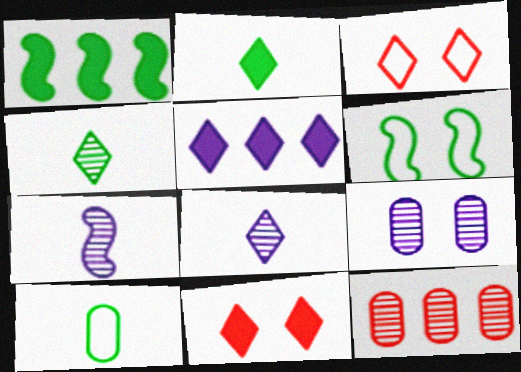[[2, 5, 11], 
[3, 4, 5], 
[6, 9, 11]]